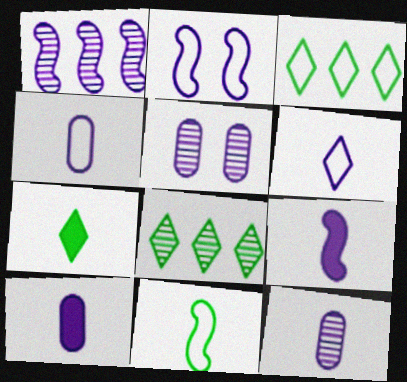[[1, 2, 9], 
[4, 10, 12], 
[6, 9, 12]]